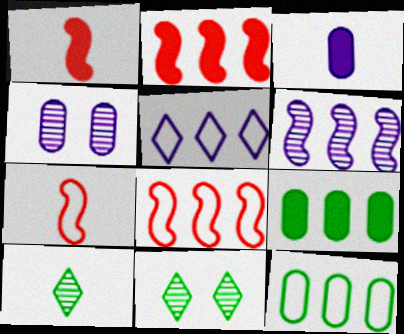[[3, 7, 10], 
[3, 8, 11], 
[5, 8, 12]]